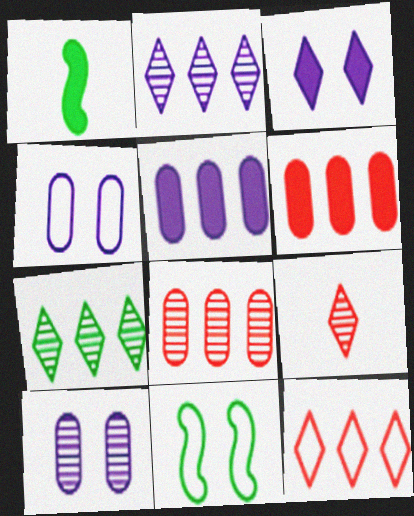[[1, 3, 6], 
[1, 10, 12], 
[5, 9, 11]]